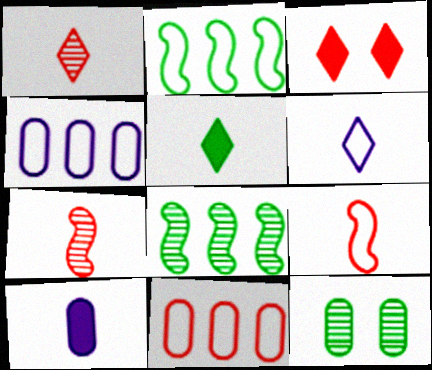[[1, 5, 6], 
[2, 5, 12], 
[3, 7, 11], 
[10, 11, 12]]